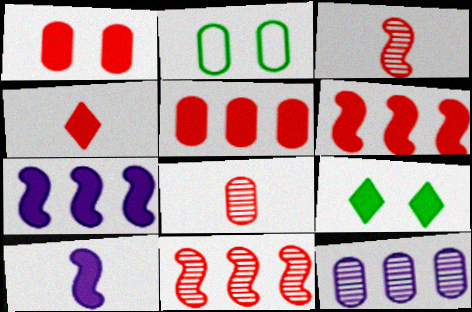[[1, 4, 6], 
[5, 9, 10]]